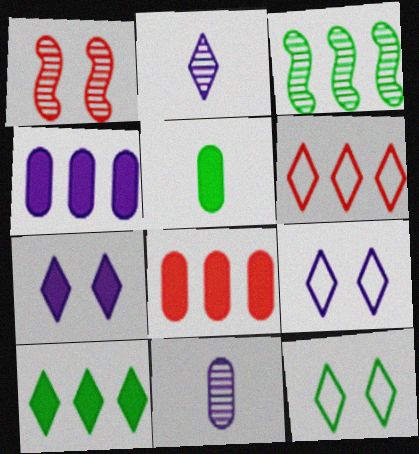[[3, 4, 6], 
[3, 5, 12]]